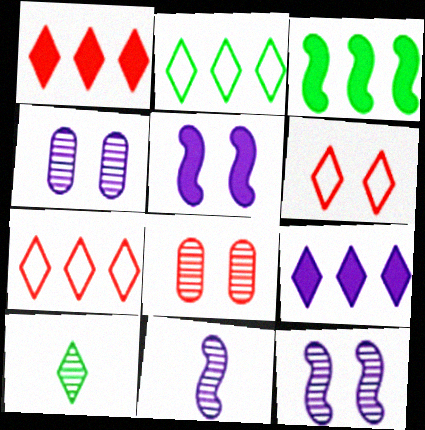[[6, 9, 10]]